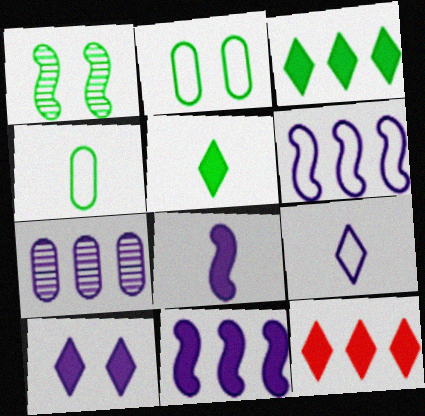[[1, 3, 4], 
[5, 10, 12]]